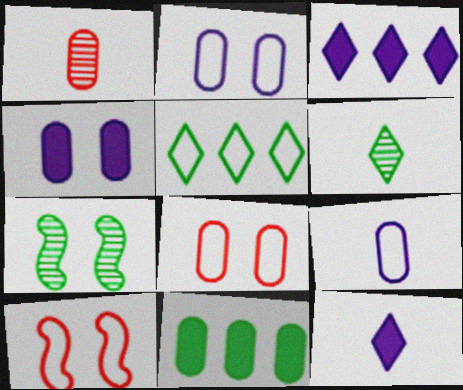[[1, 2, 11], 
[5, 9, 10]]